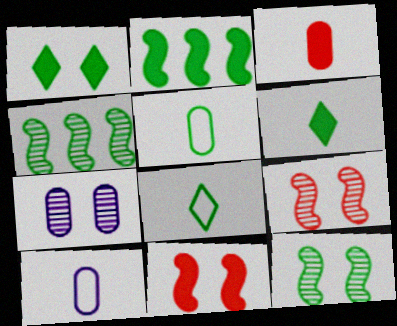[[1, 4, 5]]